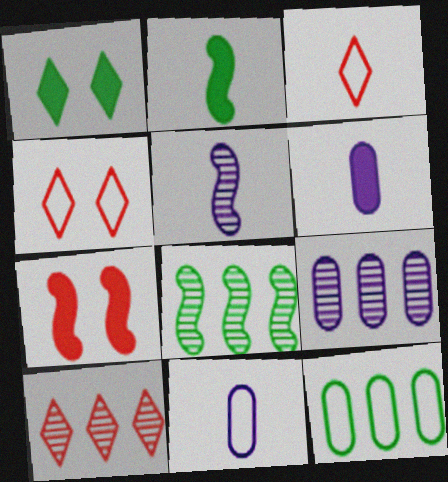[[2, 4, 9], 
[4, 6, 8], 
[8, 9, 10]]